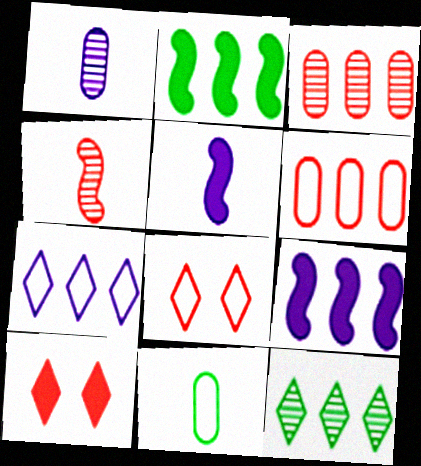[[1, 2, 8], 
[2, 3, 7], 
[4, 6, 10], 
[6, 9, 12]]